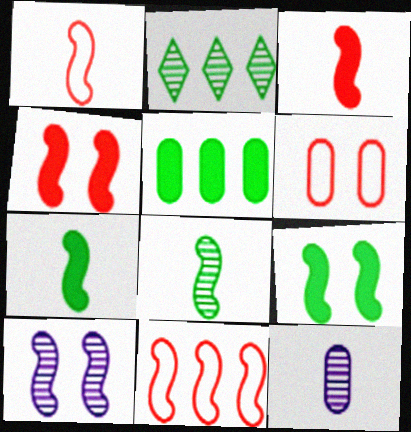[[5, 6, 12], 
[7, 10, 11]]